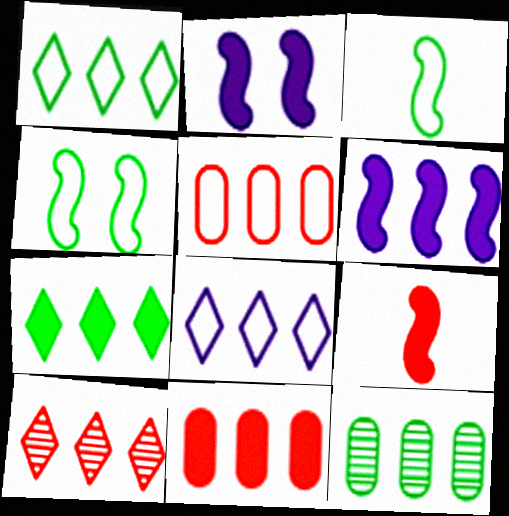[[6, 7, 11], 
[7, 8, 10]]